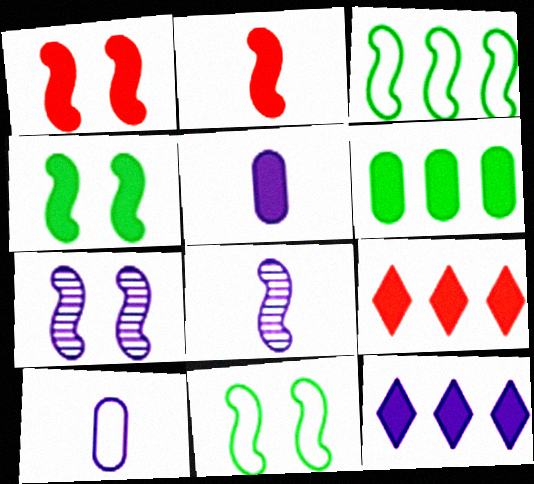[[1, 3, 8], 
[1, 7, 11], 
[2, 3, 7], 
[4, 5, 9], 
[7, 10, 12]]